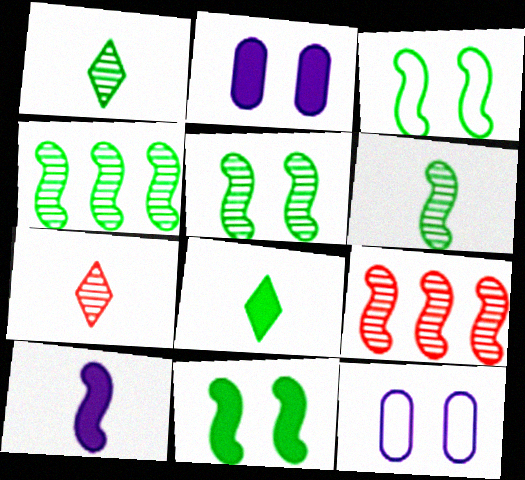[[3, 5, 11], 
[3, 9, 10], 
[4, 5, 6], 
[8, 9, 12]]